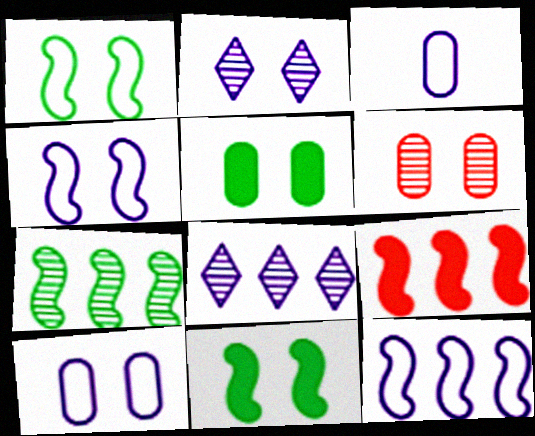[[5, 6, 10], 
[7, 9, 12]]